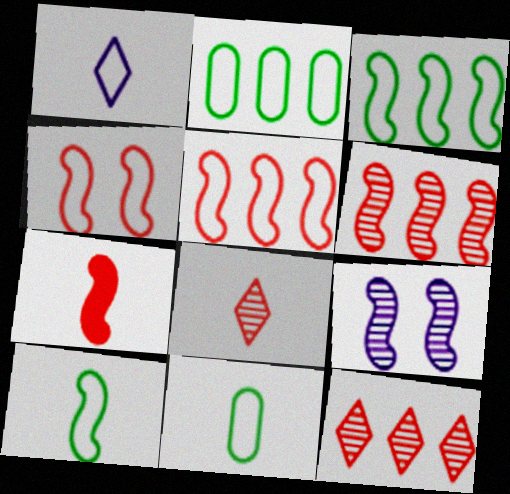[[1, 2, 4], 
[3, 7, 9], 
[4, 6, 7]]